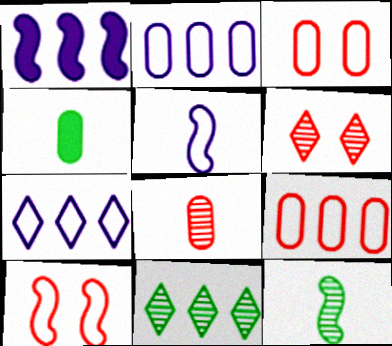[[1, 9, 11], 
[1, 10, 12]]